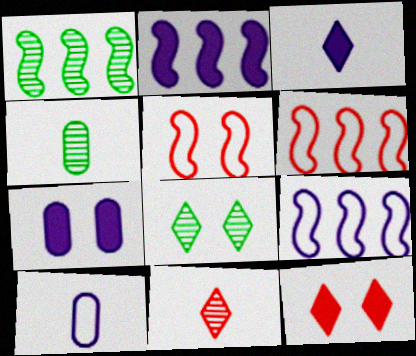[[1, 2, 6], 
[1, 4, 8], 
[1, 10, 12], 
[2, 3, 7], 
[4, 9, 12], 
[5, 7, 8]]